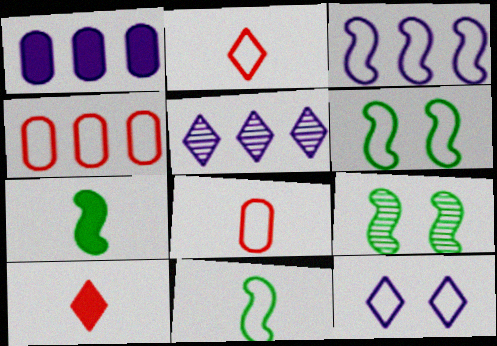[[1, 2, 9], 
[1, 3, 5], 
[4, 11, 12]]